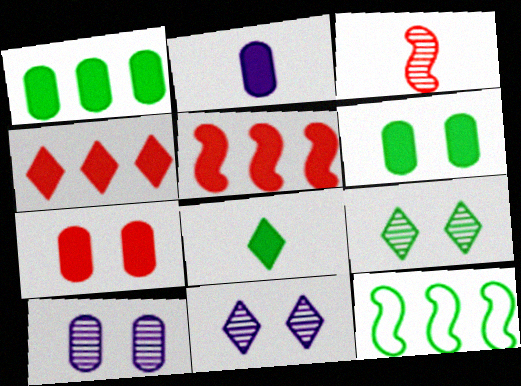[[1, 2, 7]]